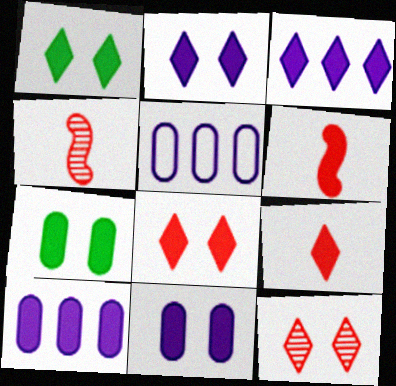[[1, 2, 8], 
[1, 3, 9], 
[1, 4, 5], 
[1, 6, 10], 
[3, 6, 7]]